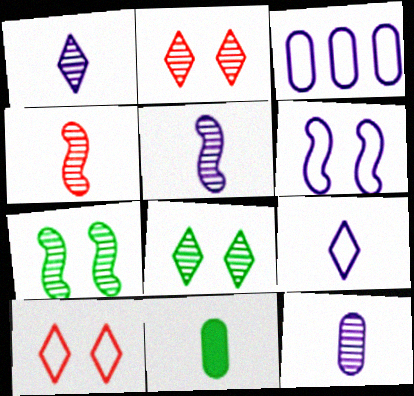[[1, 5, 12], 
[3, 6, 9], 
[4, 9, 11]]